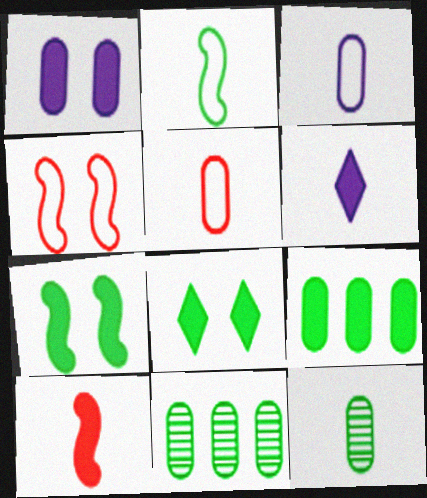[[1, 5, 11], 
[2, 8, 11], 
[4, 6, 11]]